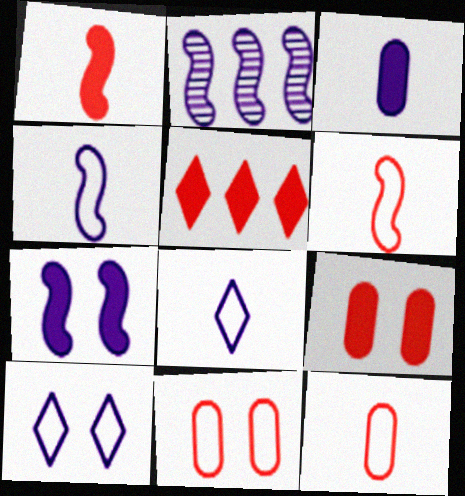[[1, 5, 9], 
[2, 3, 10], 
[2, 4, 7]]